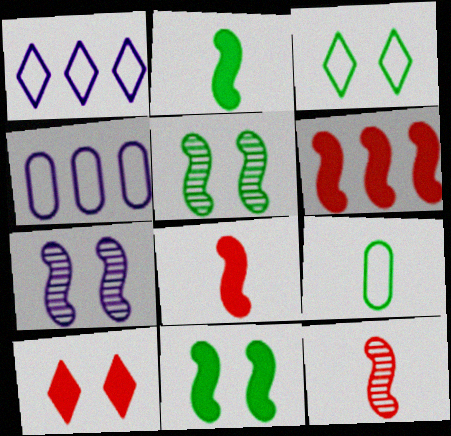[]